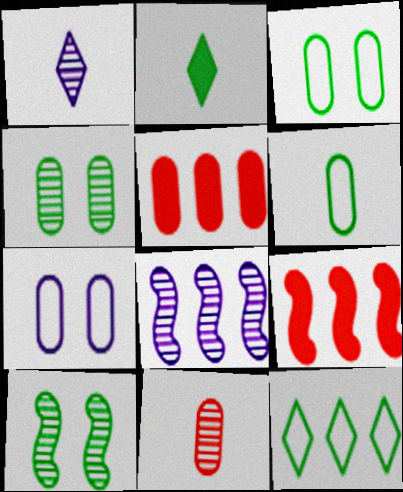[[1, 3, 9], 
[5, 8, 12]]